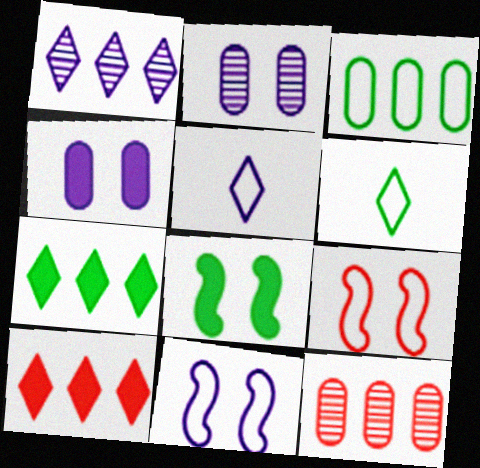[[3, 5, 9], 
[5, 8, 12]]